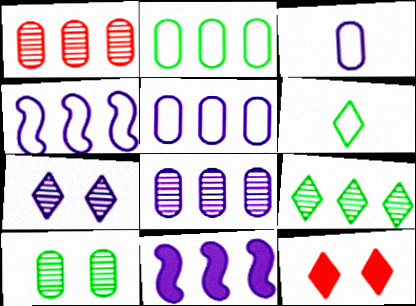[[3, 7, 11]]